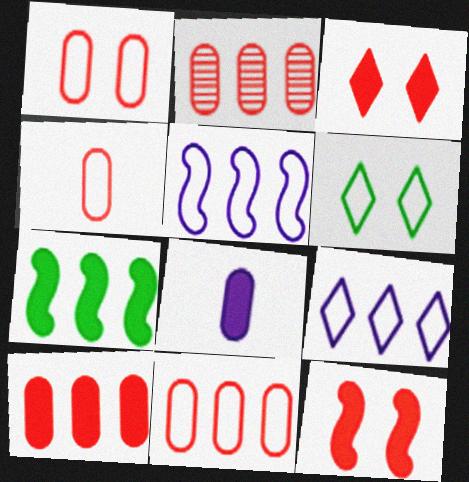[[1, 4, 11], 
[2, 7, 9], 
[2, 10, 11], 
[3, 7, 8], 
[4, 5, 6]]